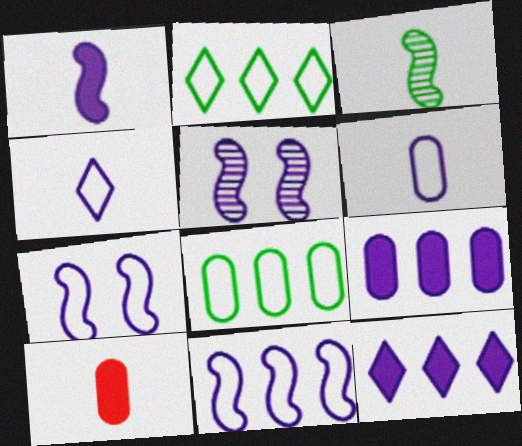[[1, 5, 11], 
[2, 5, 10], 
[3, 4, 10], 
[4, 5, 9], 
[5, 6, 12]]